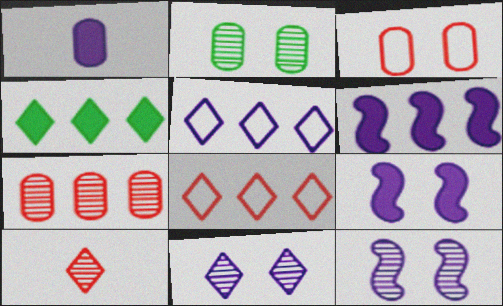[[1, 5, 12]]